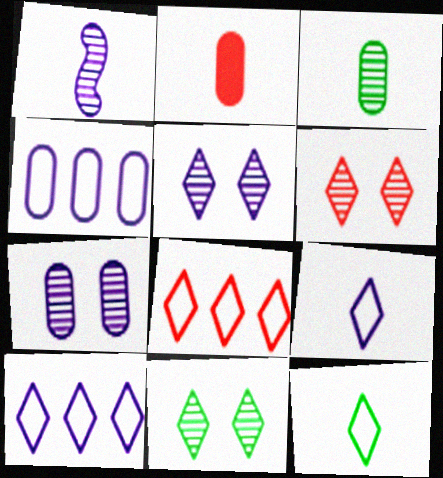[[1, 2, 12], 
[5, 6, 11]]